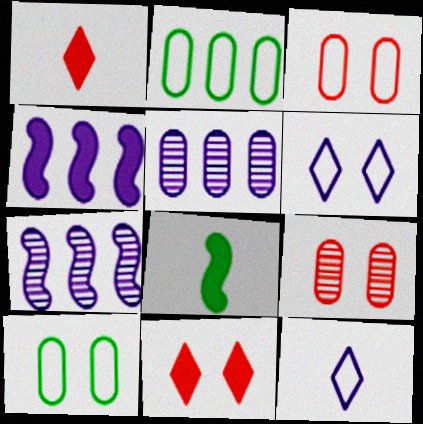[[1, 7, 10]]